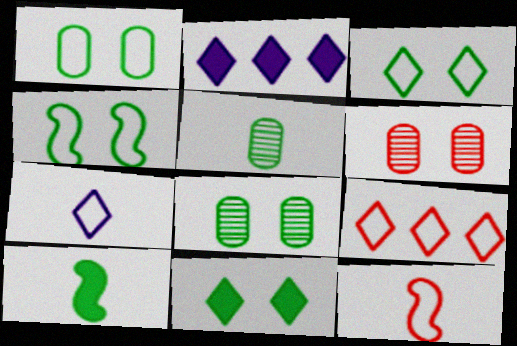[[1, 3, 4], 
[2, 8, 12], 
[3, 7, 9], 
[4, 8, 11]]